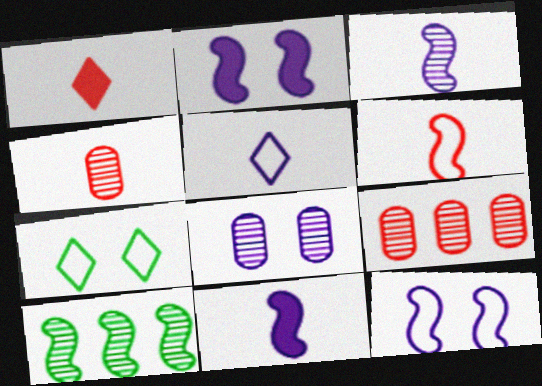[[1, 4, 6], 
[2, 6, 10], 
[7, 9, 11]]